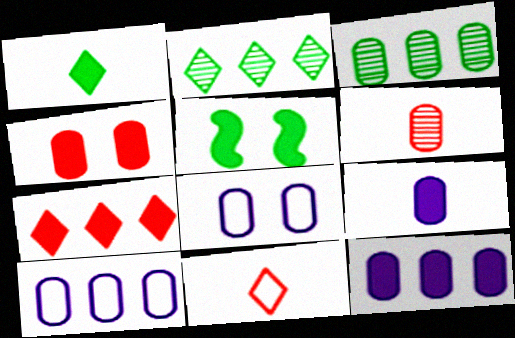[[5, 7, 9]]